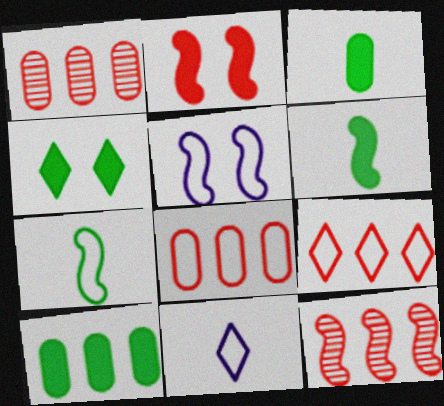[[4, 6, 10], 
[5, 6, 12]]